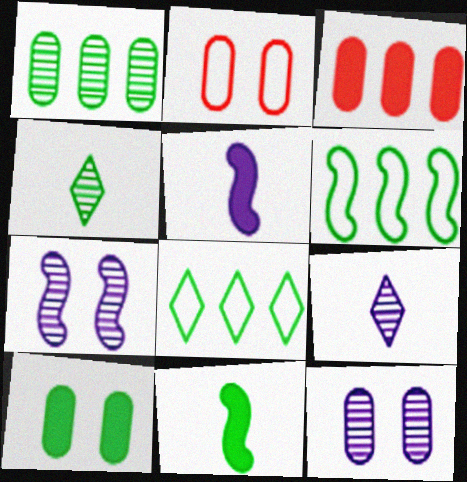[[2, 10, 12], 
[4, 6, 10]]